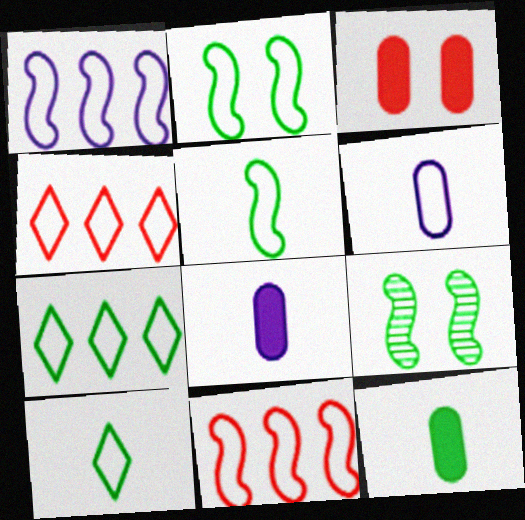[[2, 4, 6], 
[4, 8, 9], 
[7, 9, 12]]